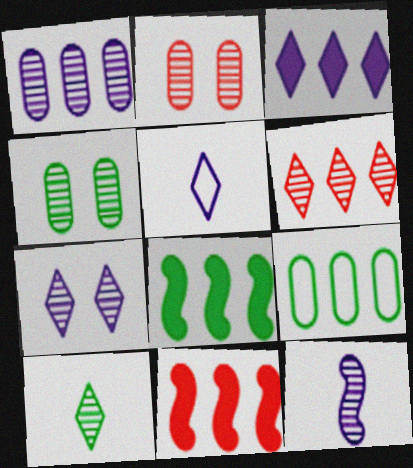[[1, 7, 12], 
[2, 5, 8], 
[3, 5, 7], 
[4, 5, 11], 
[4, 6, 12], 
[6, 7, 10]]